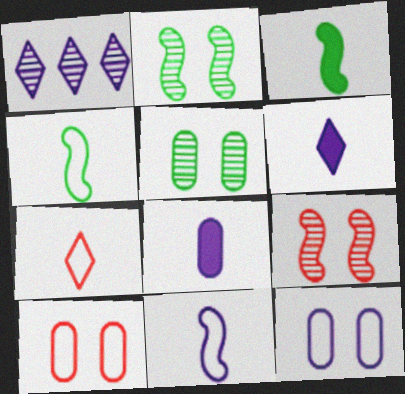[[1, 3, 10]]